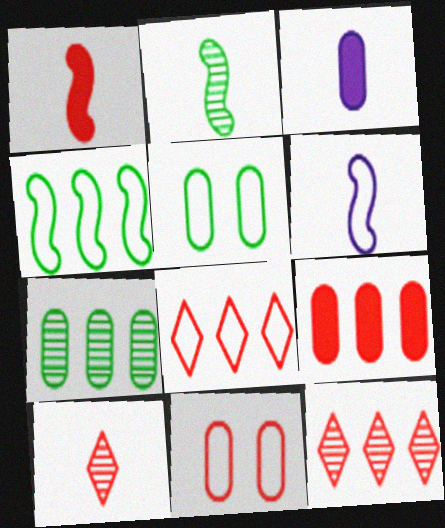[[1, 2, 6], 
[1, 11, 12], 
[3, 7, 11], 
[5, 6, 8]]